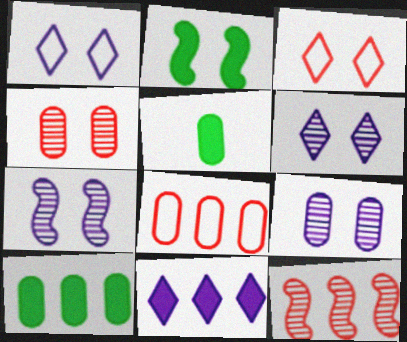[[1, 2, 4], 
[1, 5, 12], 
[2, 3, 9], 
[5, 8, 9], 
[6, 7, 9]]